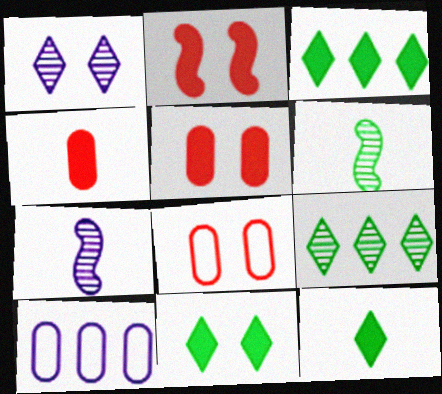[[3, 7, 8], 
[3, 11, 12]]